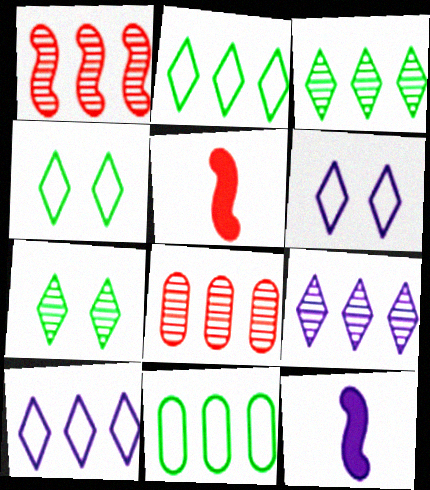[[4, 8, 12]]